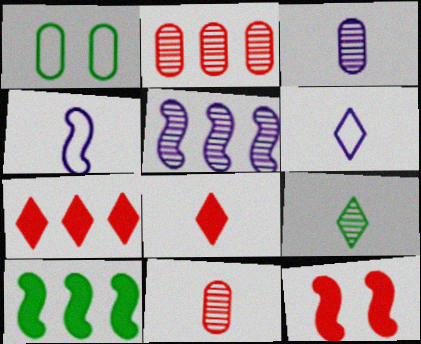[[1, 5, 8], 
[1, 9, 10], 
[6, 8, 9]]